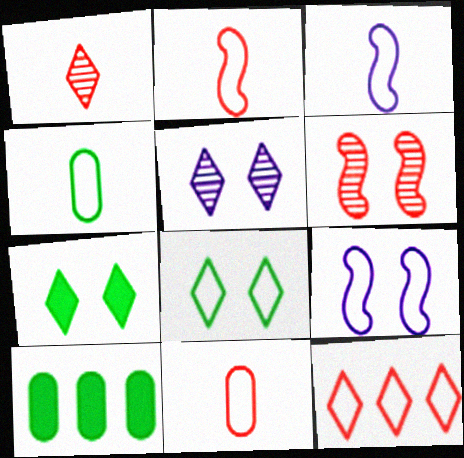[[1, 9, 10], 
[2, 5, 10], 
[4, 9, 12]]